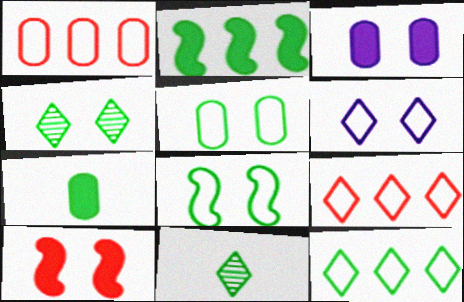[[2, 5, 11]]